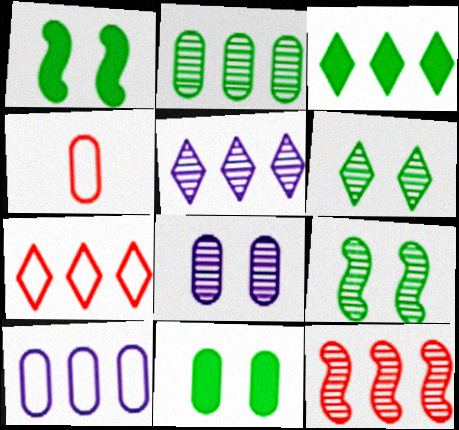[[1, 4, 5], 
[2, 5, 12], 
[3, 5, 7], 
[3, 10, 12]]